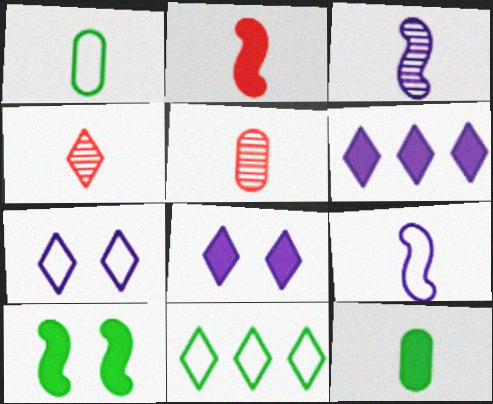[[4, 8, 11], 
[4, 9, 12]]